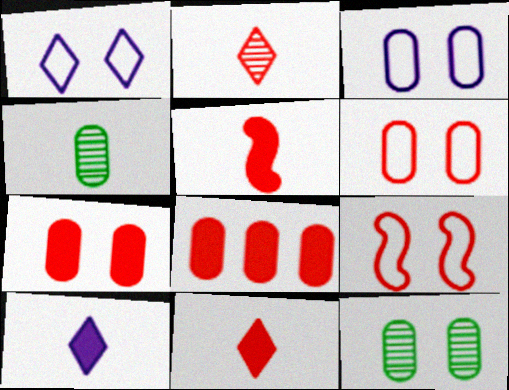[[2, 8, 9], 
[3, 4, 8], 
[3, 7, 12]]